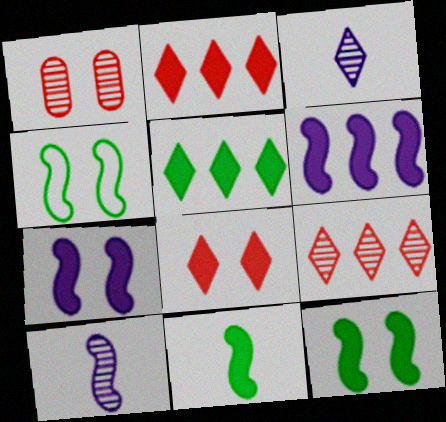[]